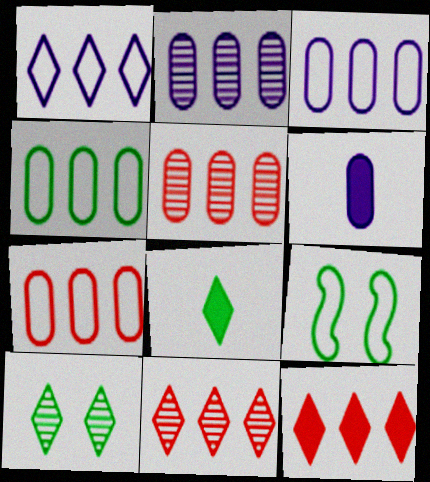[[3, 4, 7], 
[6, 9, 11]]